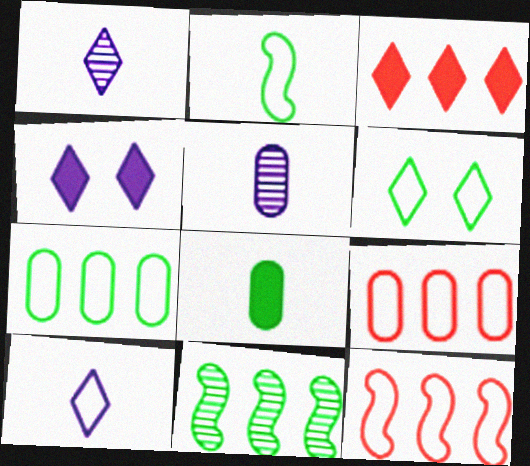[[1, 3, 6], 
[2, 6, 7], 
[6, 8, 11]]